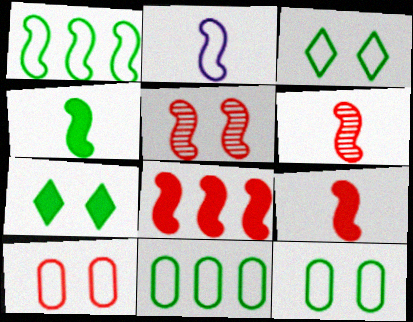[[2, 4, 6]]